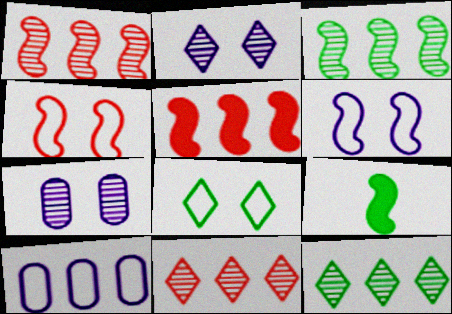[[1, 6, 9], 
[5, 10, 12]]